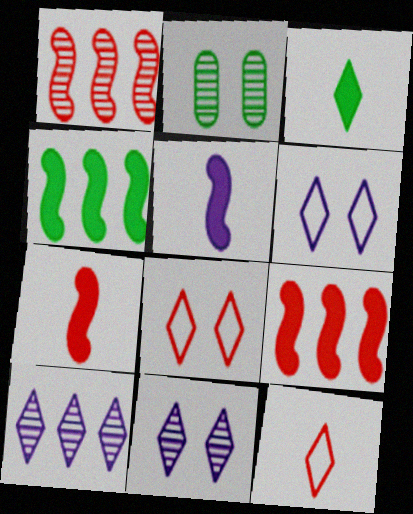[[3, 8, 10]]